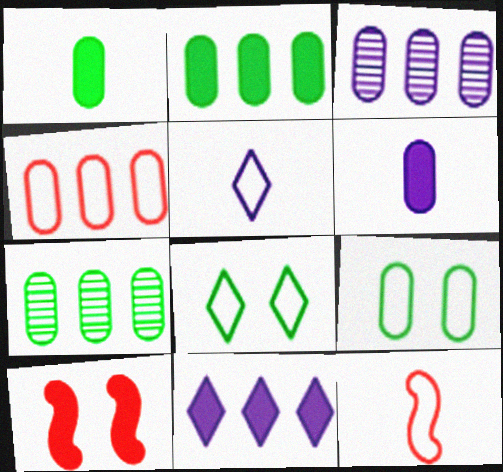[[1, 7, 9], 
[1, 10, 11], 
[2, 3, 4], 
[5, 7, 10]]